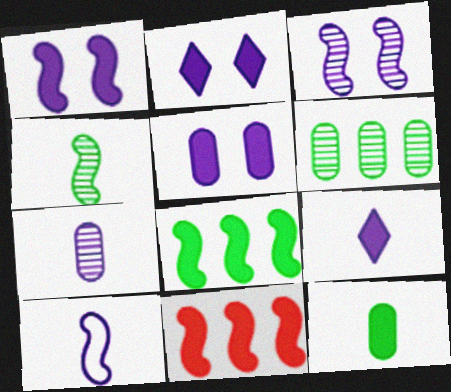[[1, 2, 5], 
[2, 11, 12], 
[7, 9, 10]]